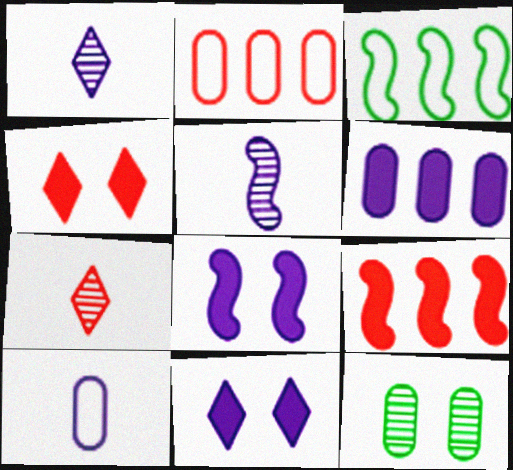[]